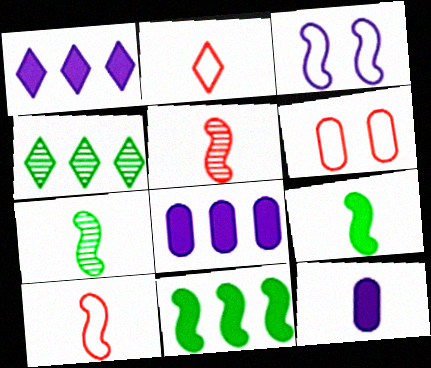[[1, 6, 7], 
[2, 7, 12], 
[3, 5, 11]]